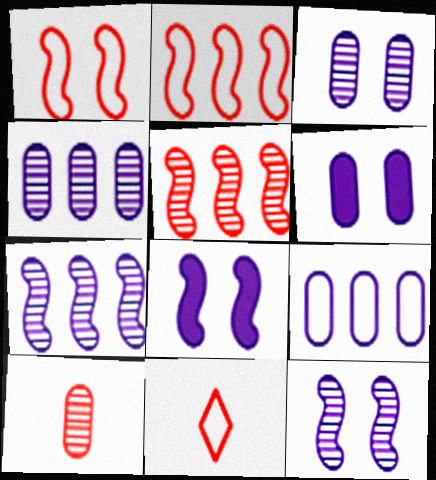[]